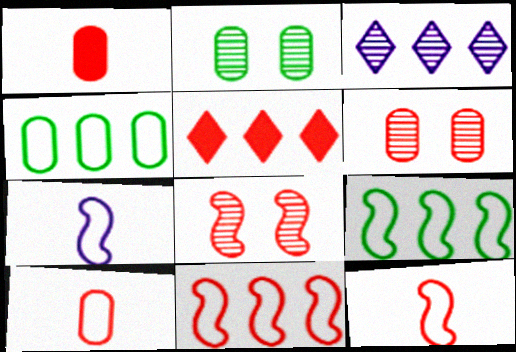[[2, 5, 7], 
[5, 6, 12], 
[5, 8, 10]]